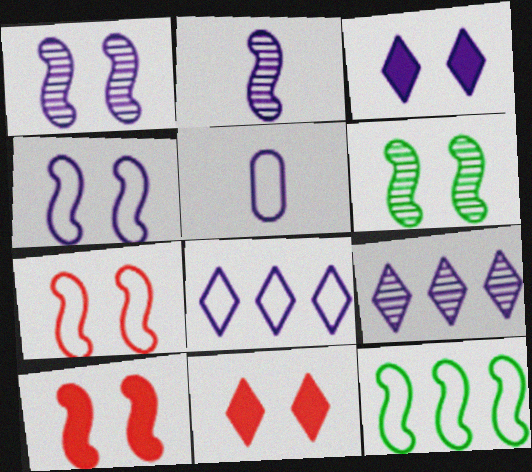[[2, 10, 12], 
[4, 5, 8], 
[4, 6, 10]]